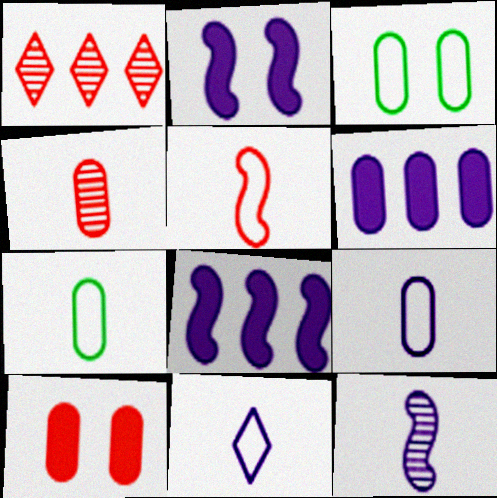[[1, 2, 7], 
[1, 5, 10], 
[3, 4, 6], 
[5, 7, 11]]